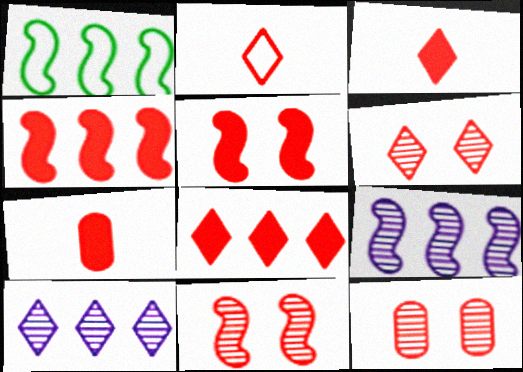[[1, 4, 9], 
[2, 4, 12], 
[2, 6, 8], 
[5, 7, 8], 
[6, 11, 12]]